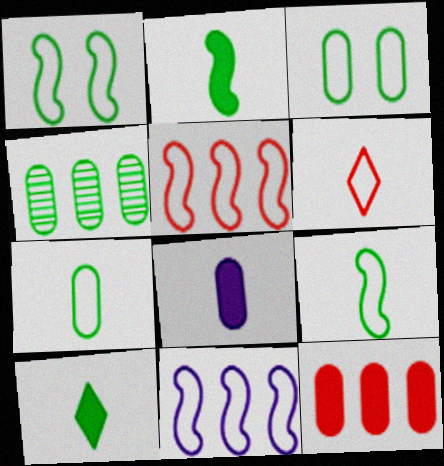[[1, 4, 10], 
[3, 6, 11]]